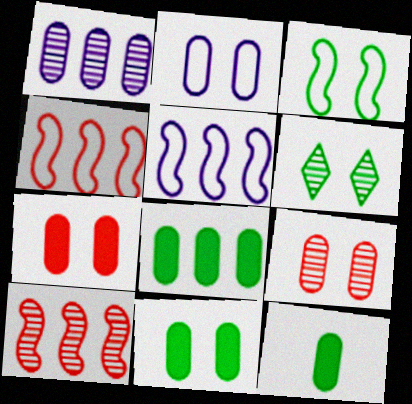[[2, 9, 11], 
[3, 6, 11], 
[8, 11, 12]]